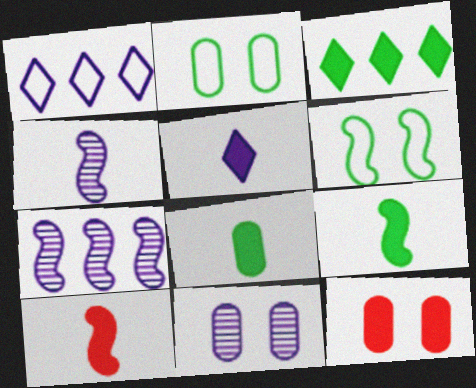[[2, 11, 12], 
[5, 8, 10], 
[6, 7, 10]]